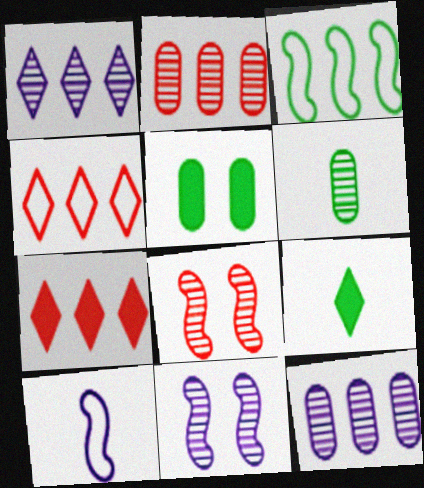[[1, 6, 8], 
[3, 7, 12]]